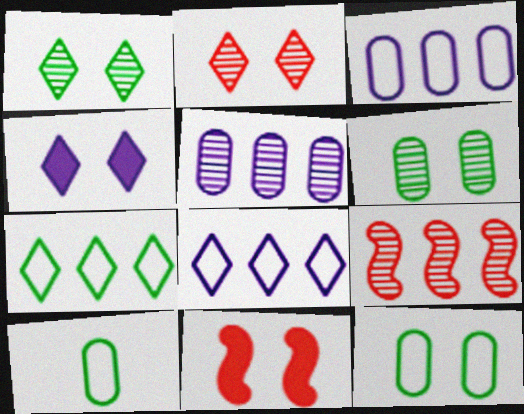[[4, 9, 10]]